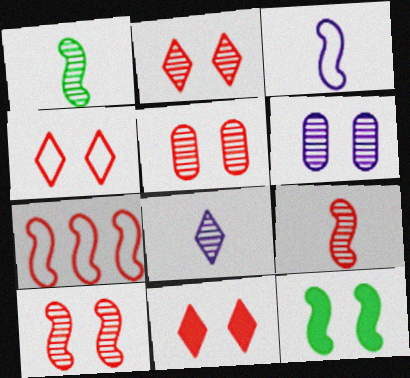[[2, 4, 11], 
[2, 5, 10], 
[4, 6, 12]]